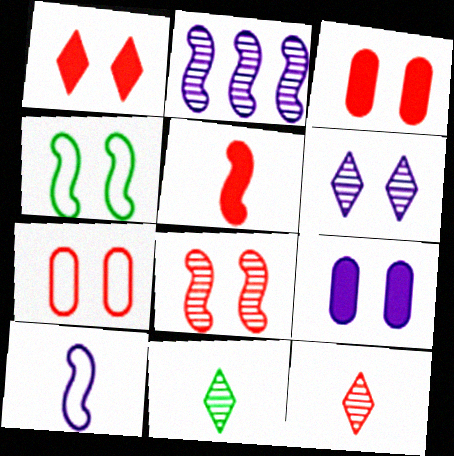[[1, 7, 8], 
[2, 4, 5], 
[3, 4, 6]]